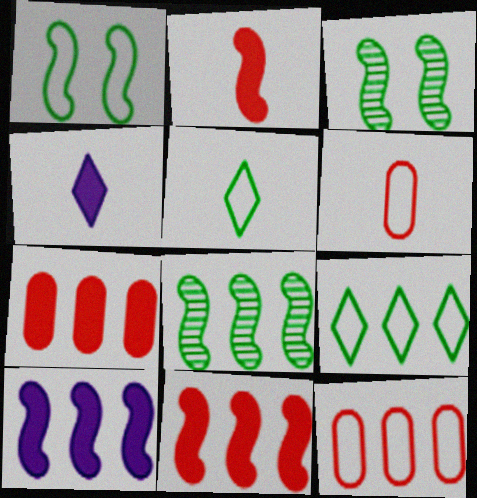[[3, 4, 12]]